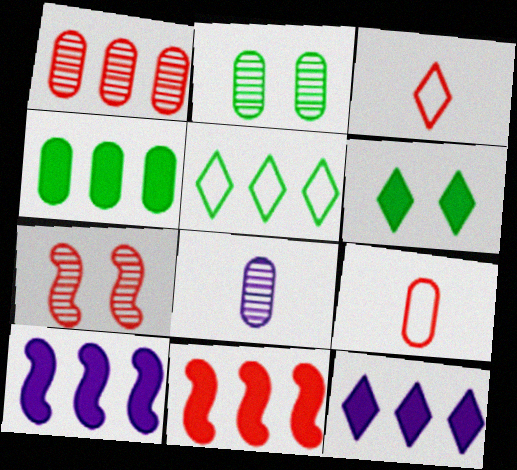[[1, 2, 8], 
[1, 5, 10], 
[2, 3, 10], 
[4, 11, 12]]